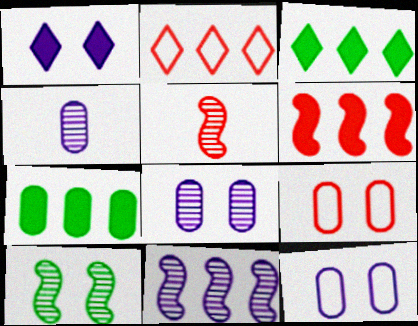[[1, 9, 10], 
[2, 7, 11], 
[3, 5, 12], 
[4, 7, 9], 
[5, 10, 11]]